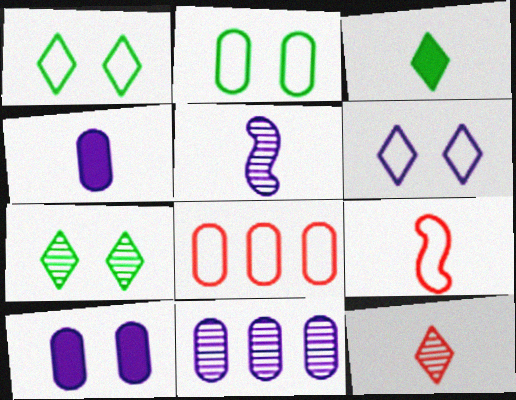[]